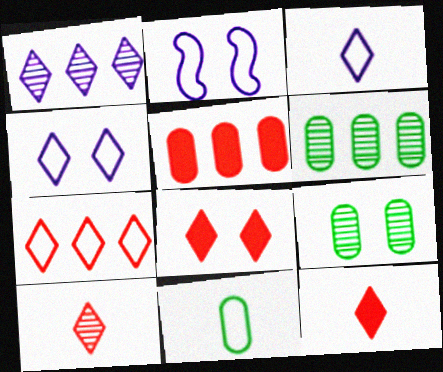[[2, 6, 12], 
[2, 7, 11], 
[2, 8, 9], 
[7, 8, 10]]